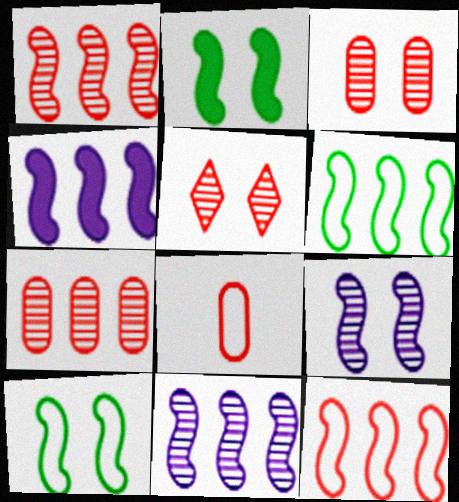[[1, 4, 6]]